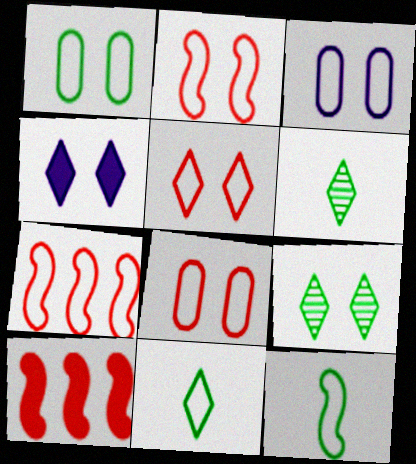[[1, 3, 8], 
[2, 5, 8], 
[3, 6, 10], 
[3, 7, 11], 
[4, 5, 9]]